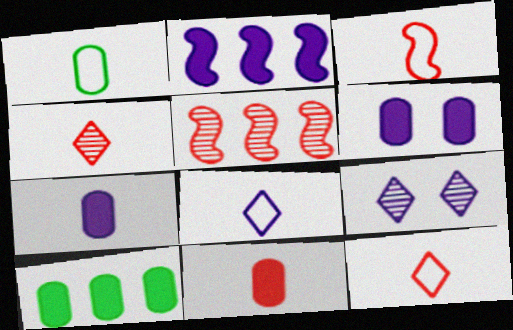[[1, 3, 8], 
[3, 4, 11], 
[3, 9, 10], 
[6, 10, 11]]